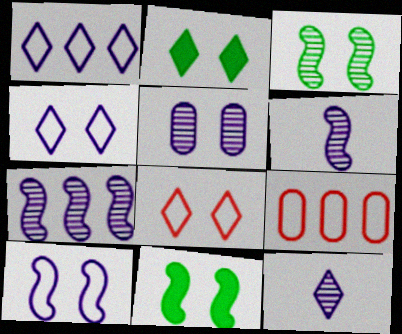[[2, 6, 9], 
[5, 7, 12], 
[5, 8, 11], 
[9, 11, 12]]